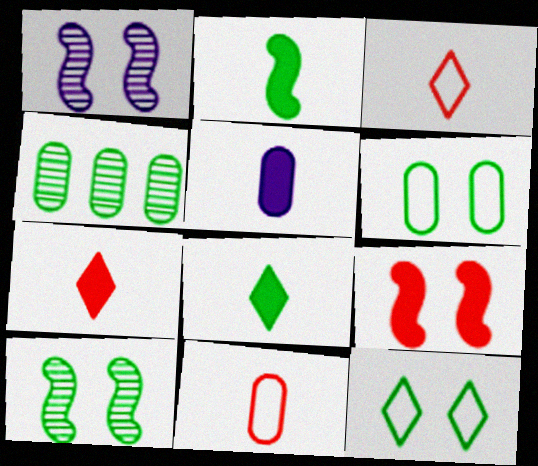[[2, 4, 12], 
[2, 5, 7]]